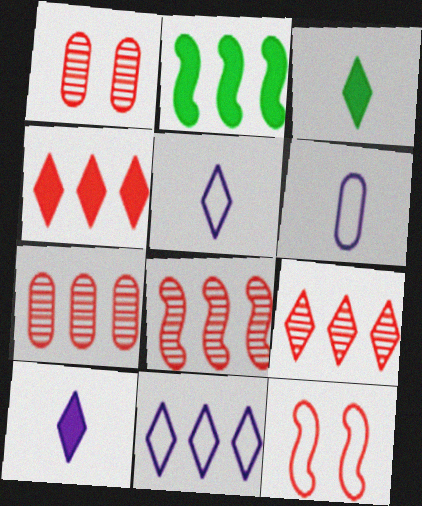[[1, 2, 5], 
[2, 7, 11], 
[7, 8, 9]]